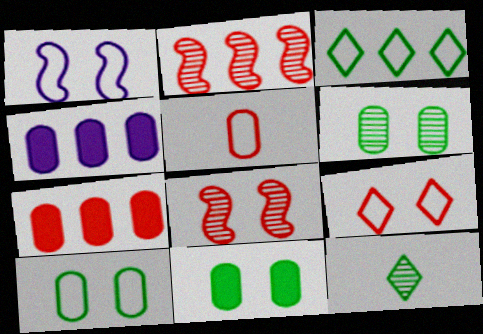[[1, 3, 5], 
[1, 7, 12], 
[1, 9, 10], 
[2, 3, 4], 
[4, 5, 6], 
[6, 10, 11]]